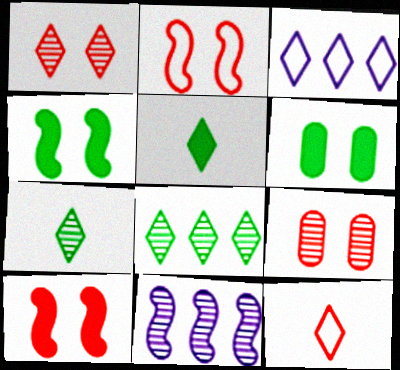[[1, 3, 5], 
[6, 11, 12], 
[7, 9, 11]]